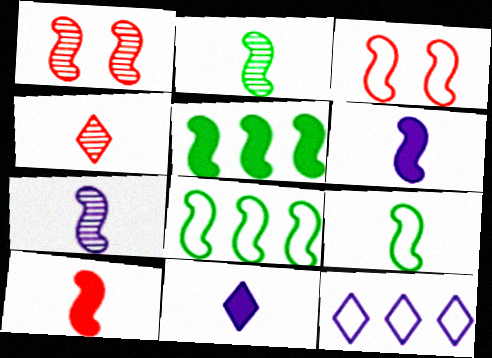[[1, 6, 8], 
[3, 5, 7], 
[7, 9, 10]]